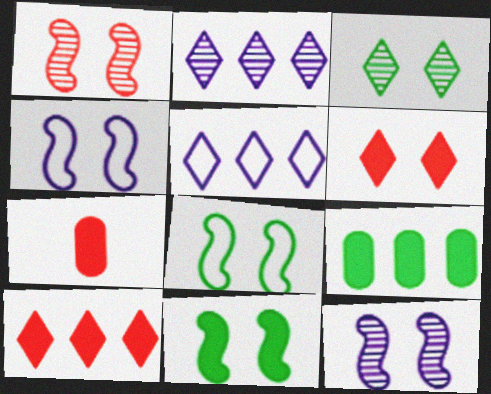[[1, 4, 11], 
[2, 7, 8]]